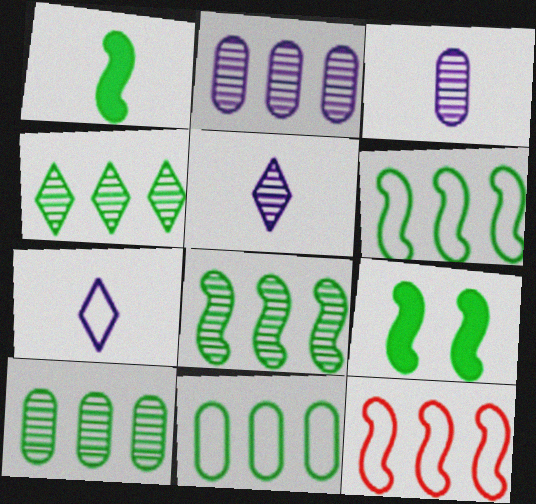[[4, 8, 10]]